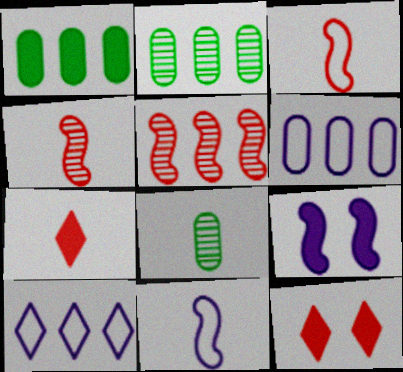[[1, 5, 10], 
[1, 7, 9], 
[2, 11, 12], 
[7, 8, 11]]